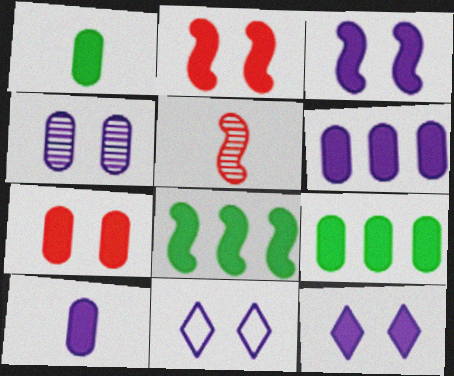[[1, 6, 7], 
[3, 4, 11], 
[5, 9, 11], 
[7, 9, 10]]